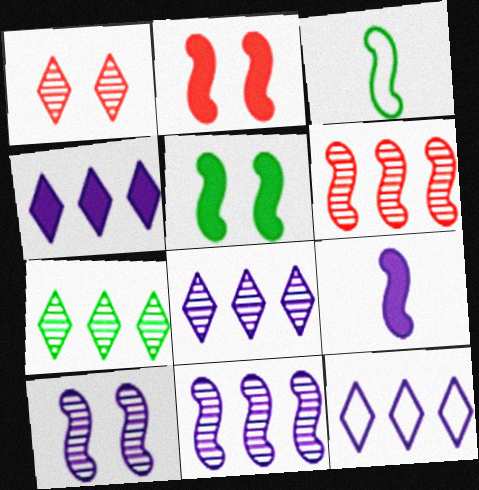[[2, 3, 11], 
[4, 8, 12]]